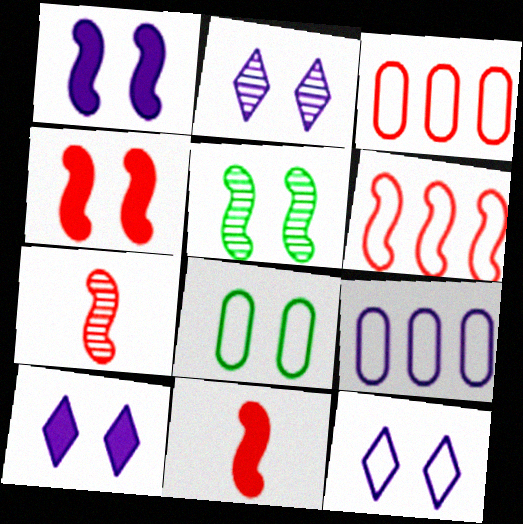[[2, 4, 8], 
[2, 10, 12], 
[4, 6, 7]]